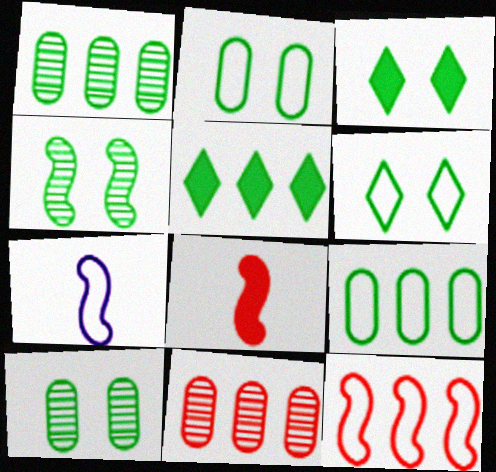[[2, 3, 4], 
[3, 7, 11]]